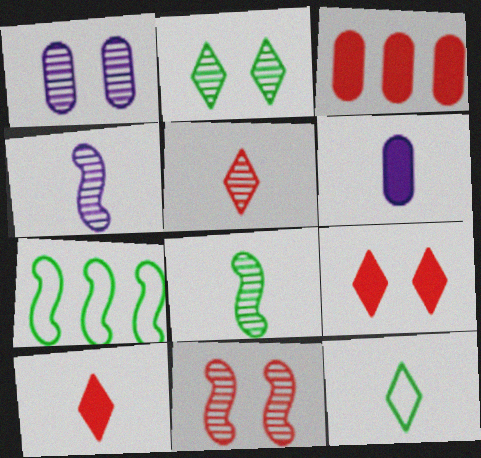[[1, 2, 11], 
[1, 7, 10]]